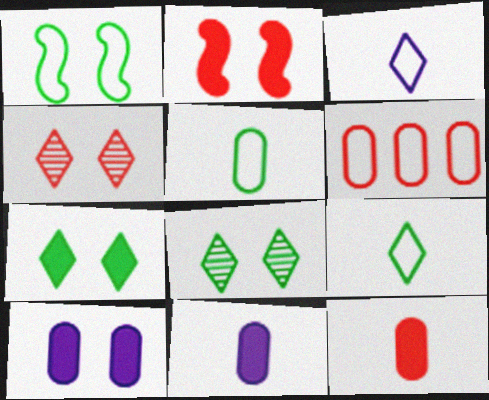[[1, 3, 6], 
[1, 4, 10], 
[2, 7, 10]]